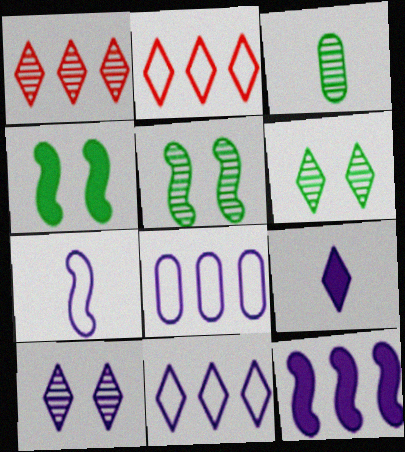[[2, 6, 9], 
[9, 10, 11]]